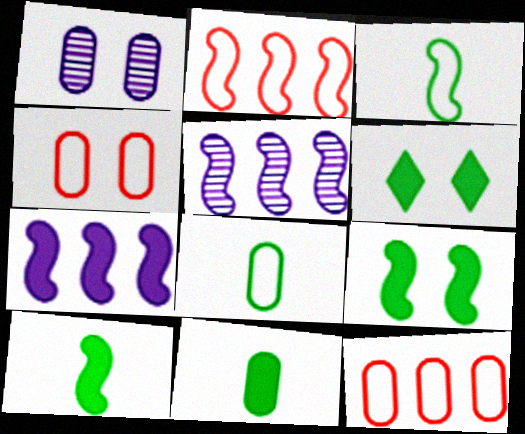[[1, 11, 12]]